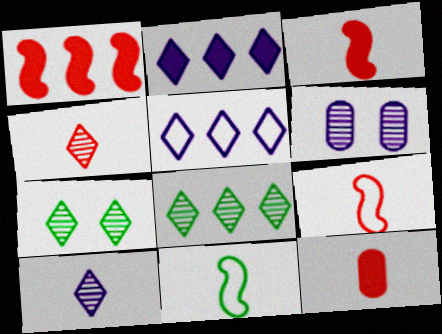[[4, 9, 12], 
[10, 11, 12]]